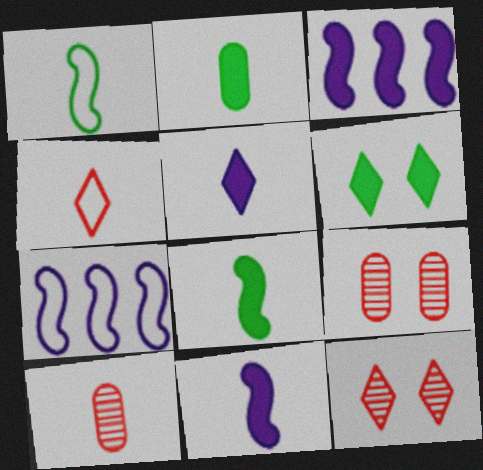[[1, 5, 10], 
[2, 7, 12], 
[6, 7, 10]]